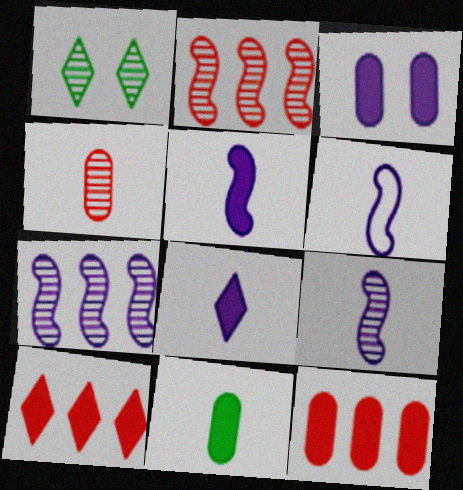[[1, 4, 7], 
[1, 6, 12], 
[3, 11, 12], 
[5, 6, 9]]